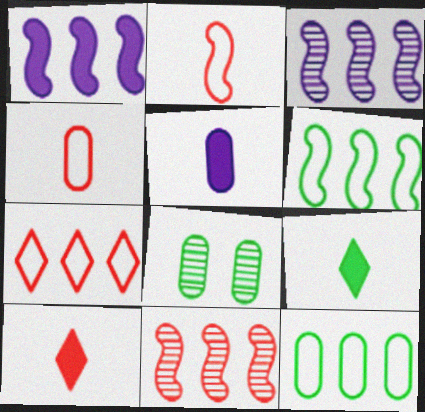[[1, 6, 11], 
[6, 8, 9]]